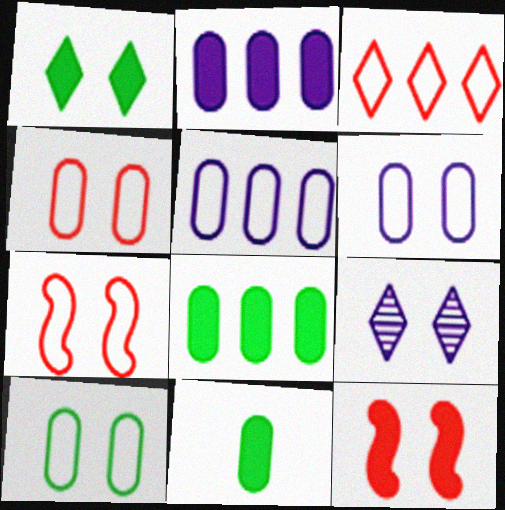[[4, 6, 10], 
[9, 10, 12]]